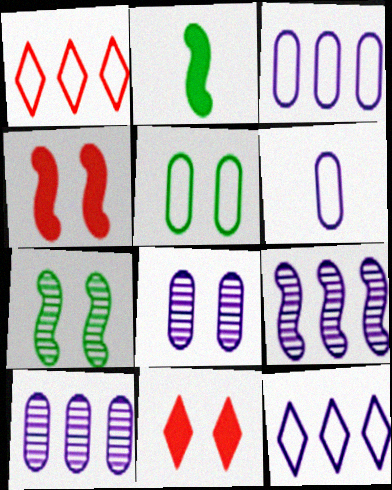[[1, 2, 8]]